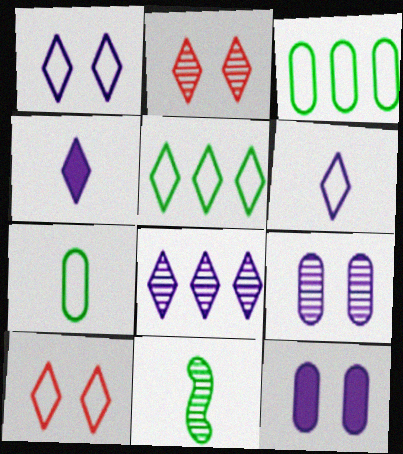[[1, 4, 8], 
[2, 4, 5], 
[5, 6, 10]]